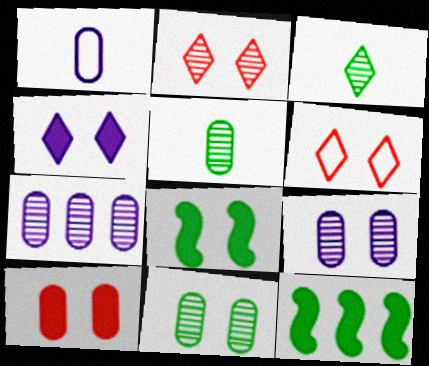[[1, 2, 12], 
[4, 8, 10], 
[6, 8, 9]]